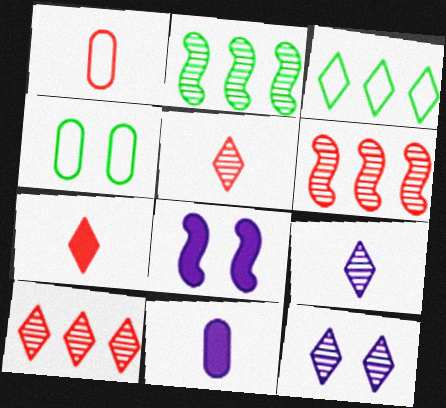[[3, 7, 12]]